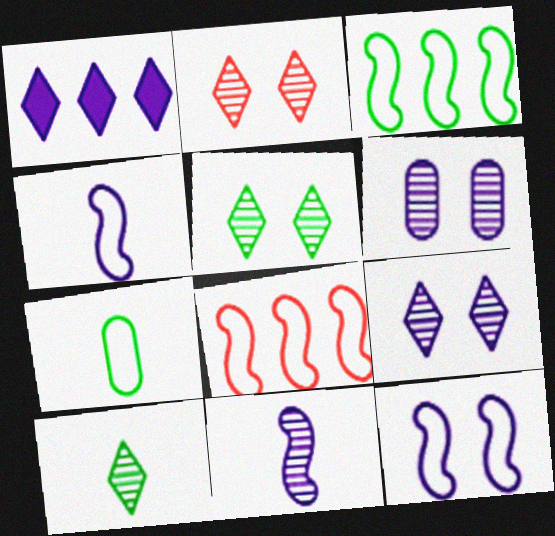[[1, 4, 6], 
[2, 5, 9]]